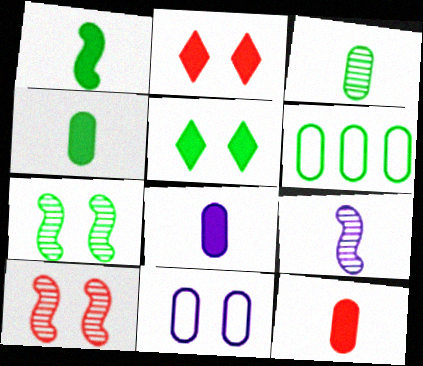[[2, 6, 9], 
[2, 7, 11], 
[4, 8, 12], 
[5, 10, 11]]